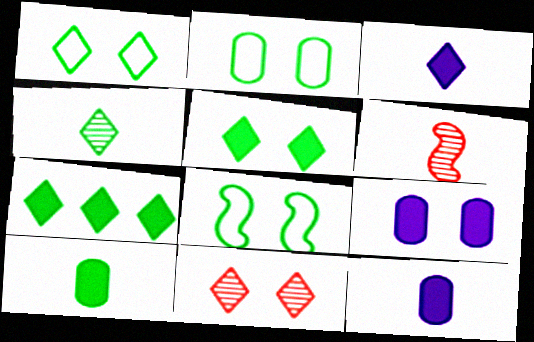[[1, 2, 8], 
[1, 4, 7], 
[8, 9, 11]]